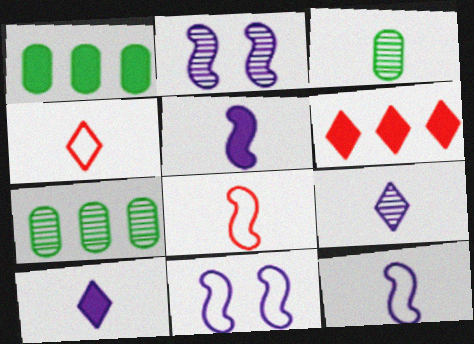[[1, 2, 4], 
[3, 4, 5], 
[3, 6, 11], 
[3, 8, 10]]